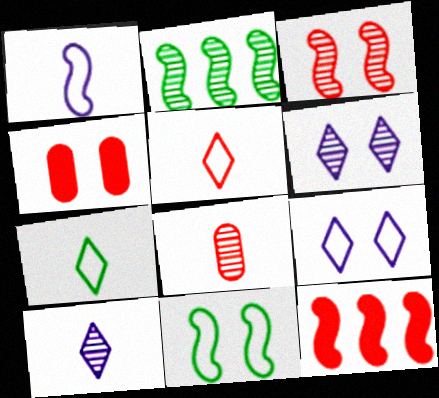[[2, 6, 8], 
[4, 6, 11]]